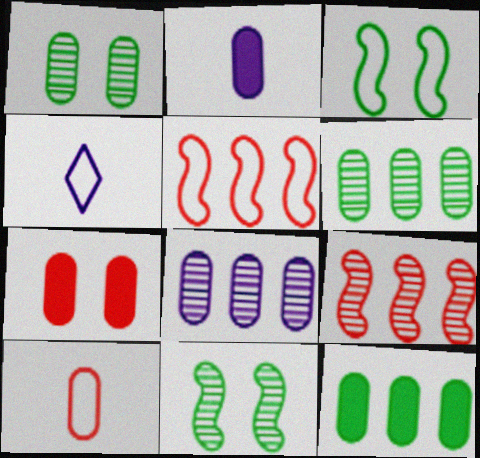[[2, 7, 12]]